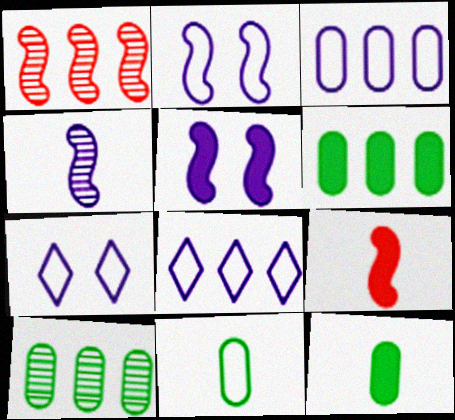[[1, 6, 8], 
[1, 7, 12], 
[7, 9, 10]]